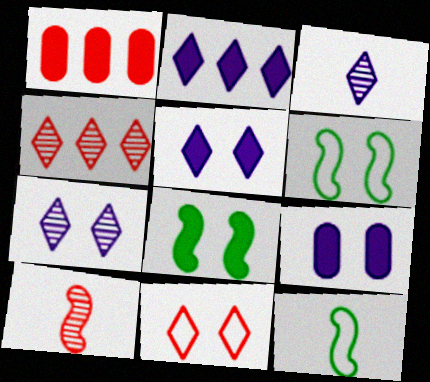[[1, 3, 6], 
[1, 7, 12], 
[1, 10, 11], 
[4, 9, 12]]